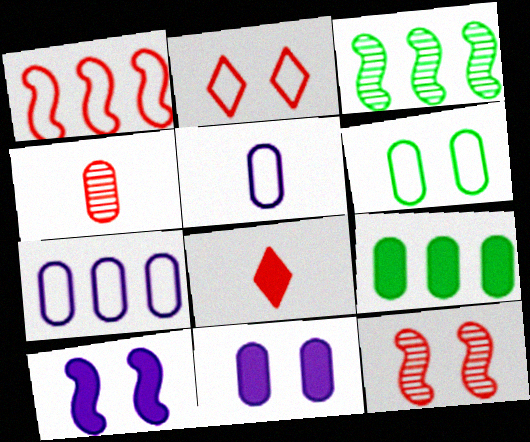[[8, 9, 10]]